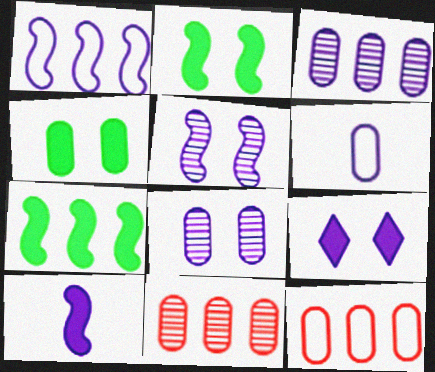[[1, 5, 10], 
[4, 6, 11]]